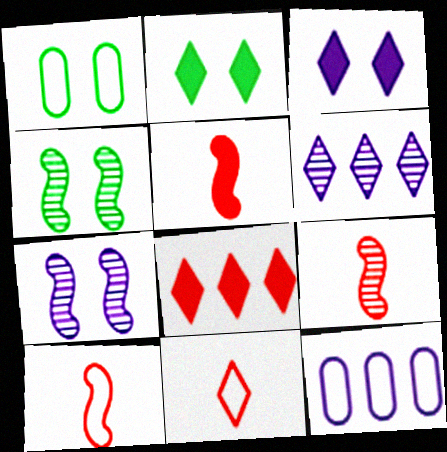[[1, 2, 4], 
[1, 5, 6], 
[2, 6, 11], 
[2, 9, 12], 
[5, 9, 10]]